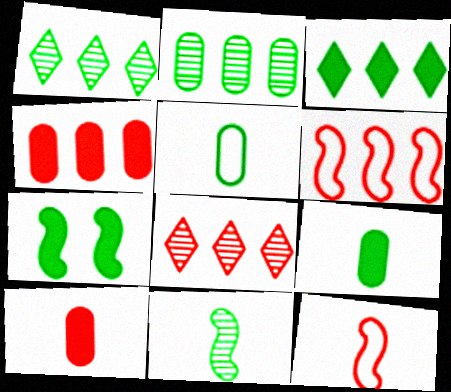[[1, 5, 7], 
[3, 7, 9], 
[4, 6, 8]]